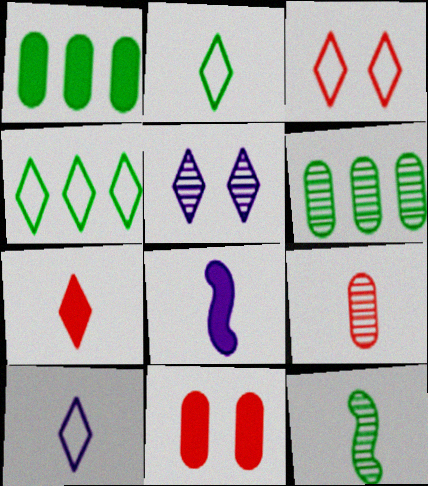[[2, 8, 9], 
[3, 4, 10], 
[3, 6, 8], 
[4, 5, 7]]